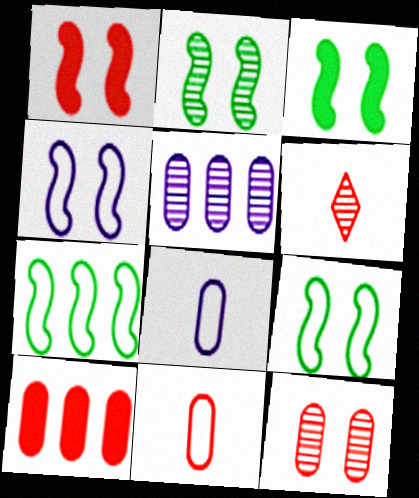[[1, 2, 4], 
[2, 3, 9], 
[2, 5, 6], 
[10, 11, 12]]